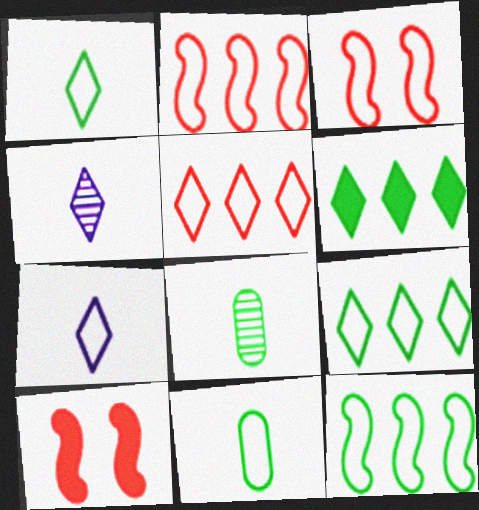[]